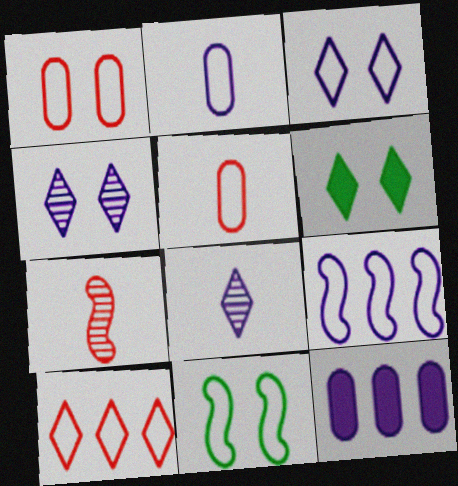[[1, 3, 11], 
[2, 3, 9], 
[2, 10, 11], 
[6, 8, 10]]